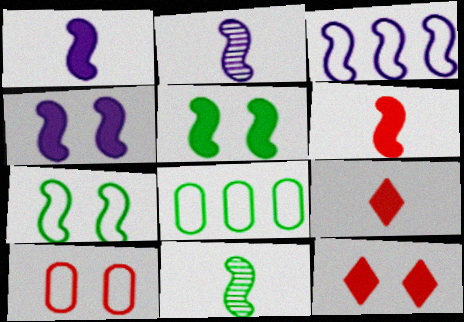[[2, 3, 4], 
[2, 8, 12]]